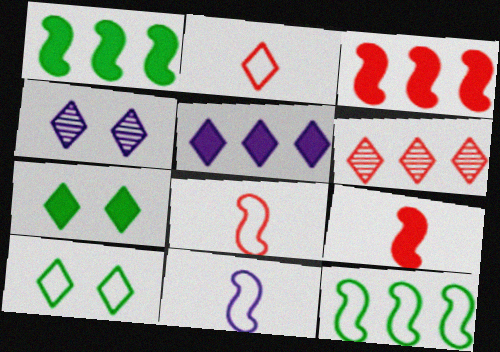[]